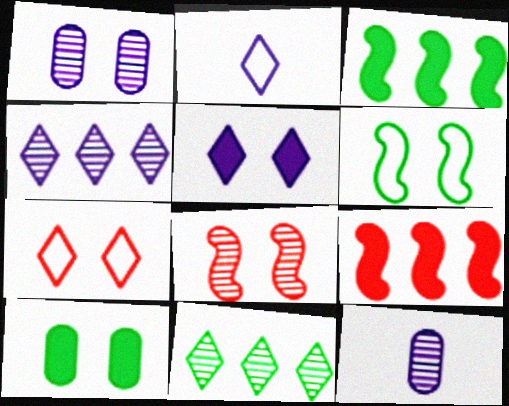[[2, 4, 5], 
[3, 7, 12], 
[8, 11, 12]]